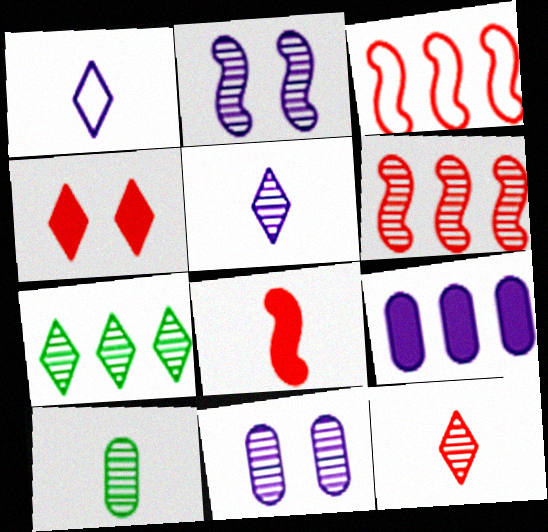[[1, 2, 9], 
[1, 4, 7], 
[1, 8, 10], 
[3, 7, 9]]